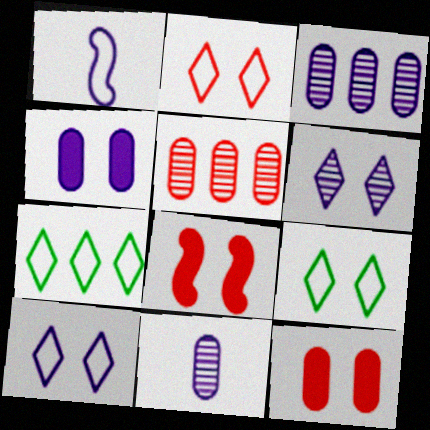[[2, 9, 10], 
[7, 8, 11]]